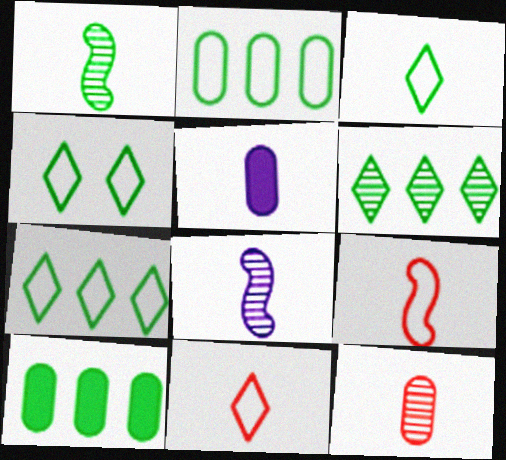[[1, 4, 10], 
[1, 5, 11], 
[3, 4, 7]]